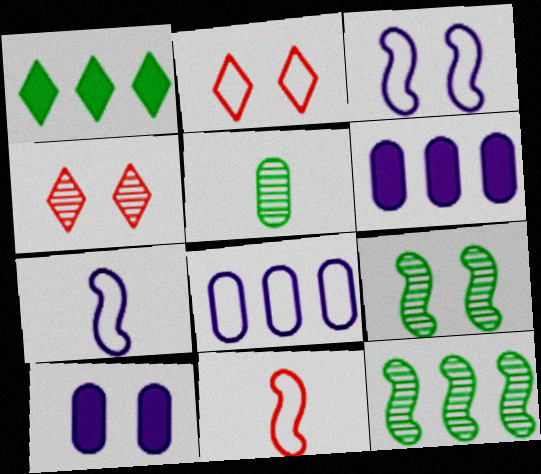[[2, 9, 10]]